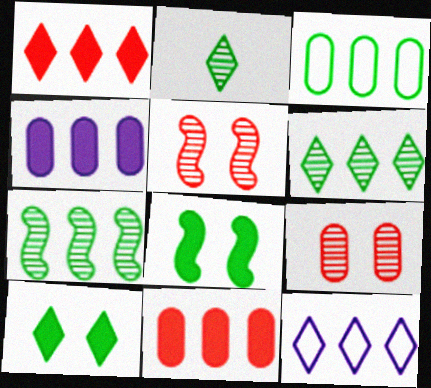[[1, 6, 12], 
[2, 3, 8], 
[7, 11, 12]]